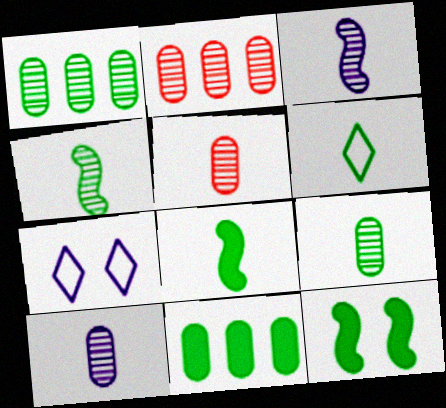[[1, 6, 12], 
[2, 7, 8], 
[5, 9, 10], 
[6, 8, 9]]